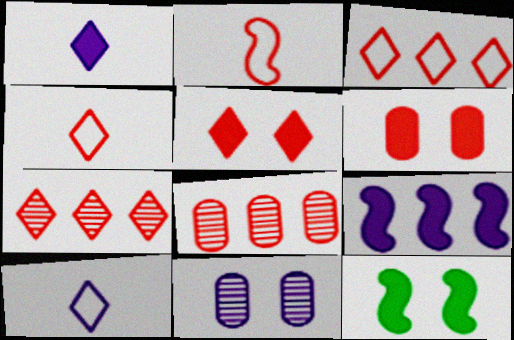[[2, 5, 8], 
[2, 6, 7], 
[4, 5, 7], 
[8, 10, 12], 
[9, 10, 11]]